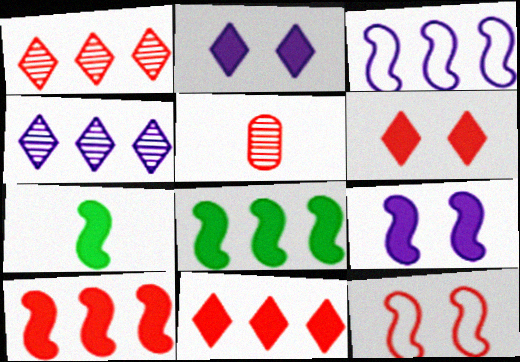[[5, 11, 12], 
[7, 9, 10]]